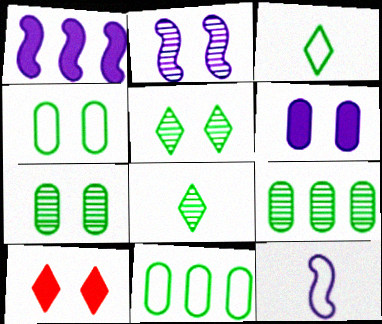[[1, 2, 12], 
[2, 4, 10], 
[9, 10, 12]]